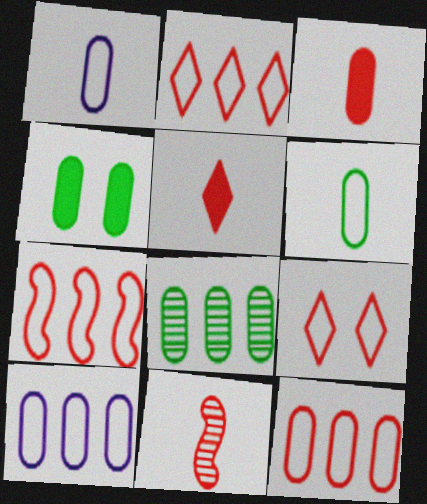[[2, 7, 12], 
[4, 6, 8]]